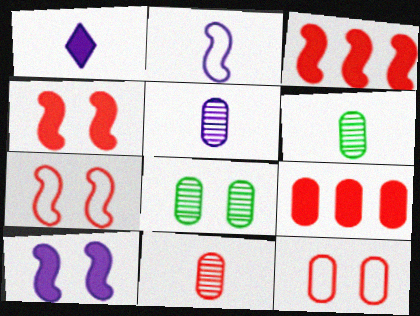[[1, 2, 5], 
[5, 6, 11], 
[9, 11, 12]]